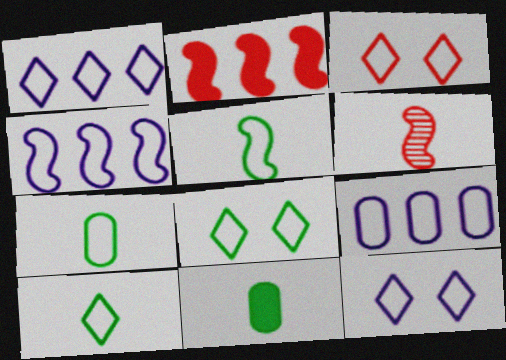[[1, 3, 10], 
[1, 4, 9], 
[3, 4, 7], 
[3, 5, 9], 
[3, 8, 12], 
[5, 7, 10]]